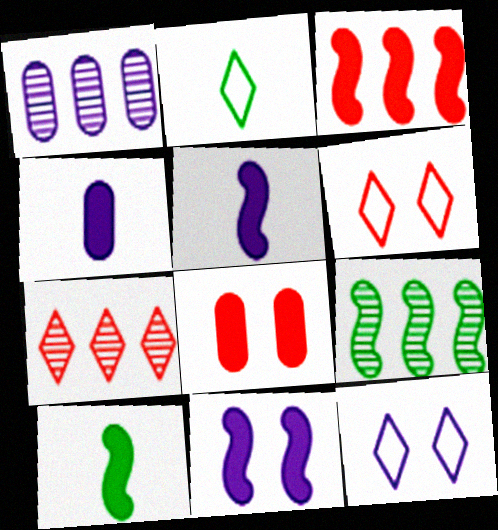[[1, 5, 12], 
[1, 6, 10], 
[1, 7, 9], 
[3, 10, 11], 
[4, 6, 9]]